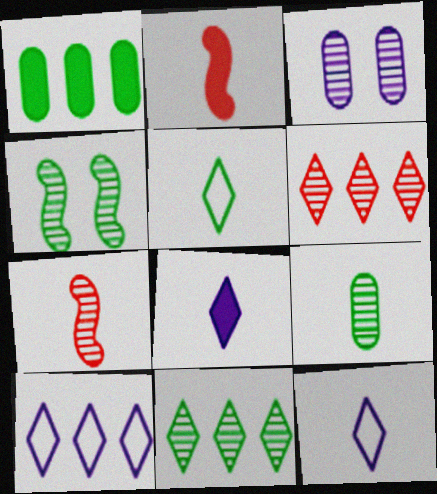[[1, 4, 5], 
[2, 9, 12], 
[3, 7, 11], 
[4, 9, 11]]